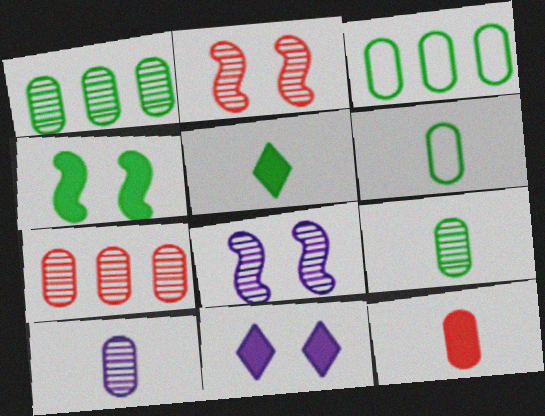[[6, 10, 12]]